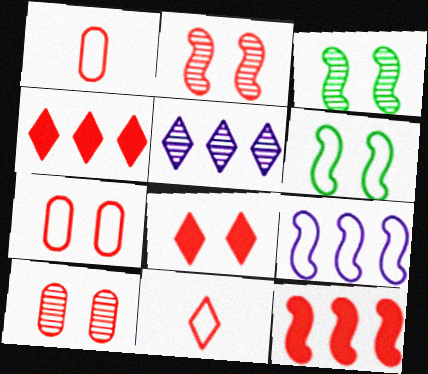[[1, 2, 4], 
[2, 7, 8], 
[10, 11, 12]]